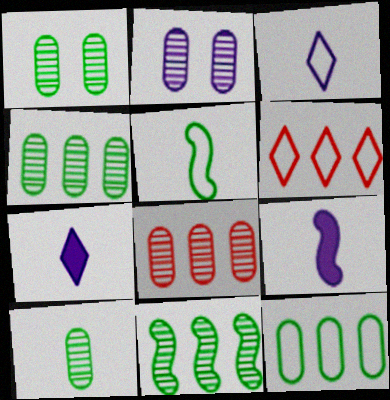[[1, 4, 10], 
[1, 6, 9], 
[2, 8, 10]]